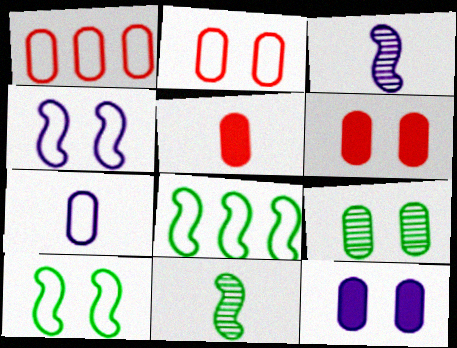[[2, 9, 12]]